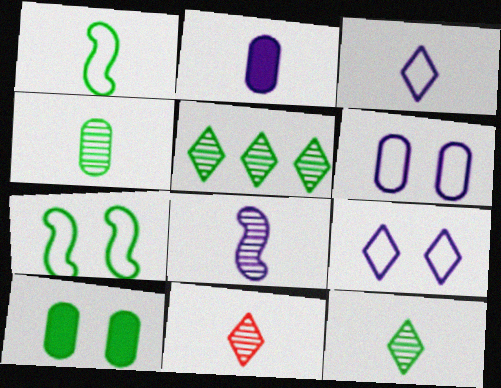[[1, 2, 11], 
[1, 5, 10], 
[2, 3, 8], 
[4, 8, 11]]